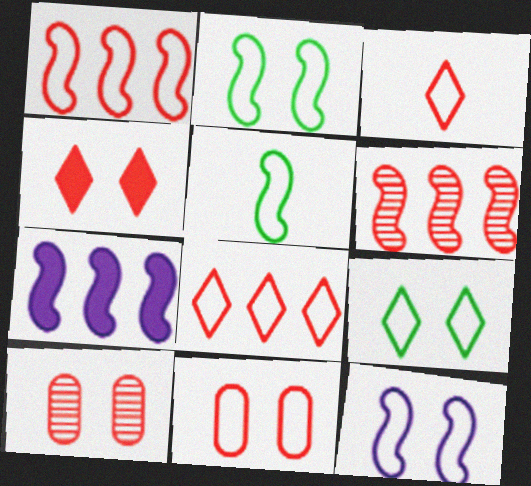[[1, 3, 11], 
[1, 5, 12], 
[9, 11, 12]]